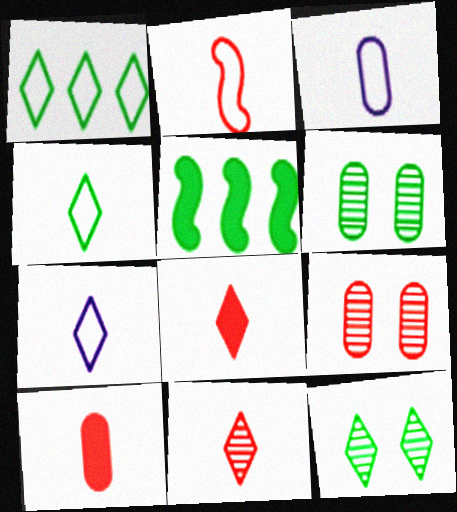[[2, 3, 4], 
[2, 10, 11], 
[4, 5, 6], 
[5, 7, 9]]